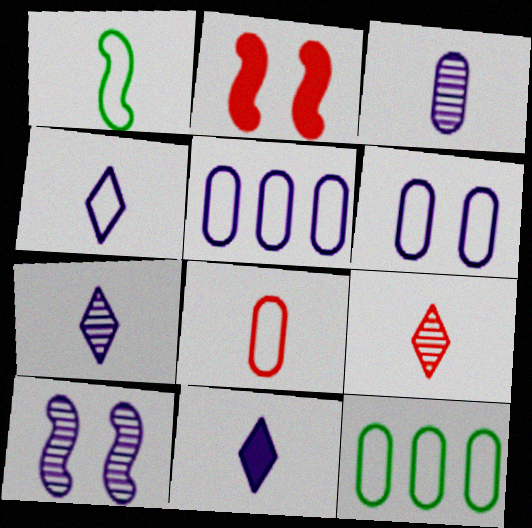[[1, 4, 8], 
[2, 7, 12], 
[4, 7, 11], 
[5, 10, 11], 
[6, 8, 12]]